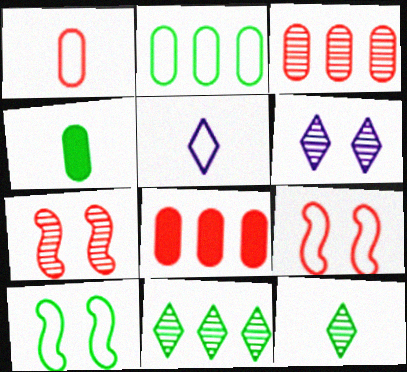[[2, 5, 9], 
[4, 10, 11]]